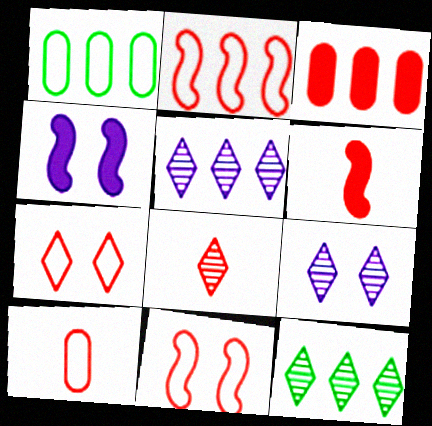[[1, 4, 8], 
[1, 6, 9], 
[2, 7, 10], 
[3, 8, 11], 
[4, 10, 12], 
[6, 8, 10], 
[8, 9, 12]]